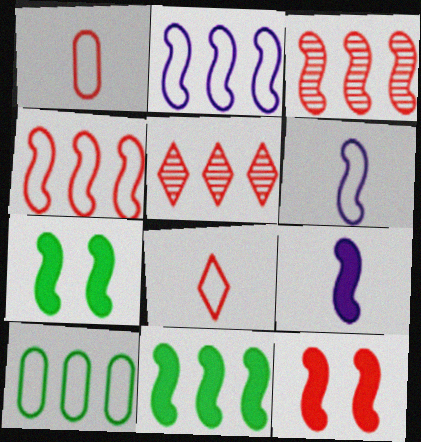[[1, 5, 12], 
[2, 3, 11], 
[3, 6, 7], 
[9, 11, 12]]